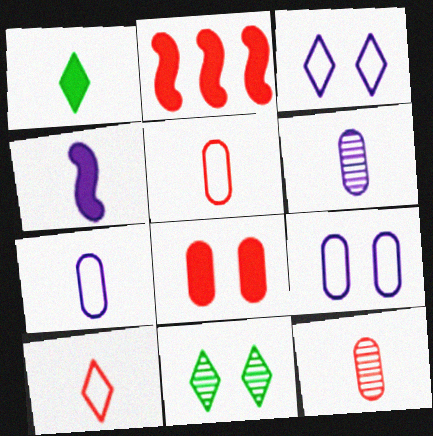[[2, 7, 11]]